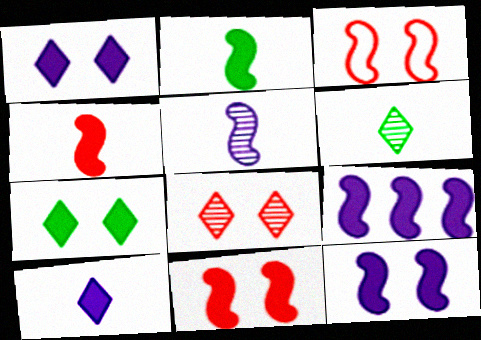[[2, 9, 11]]